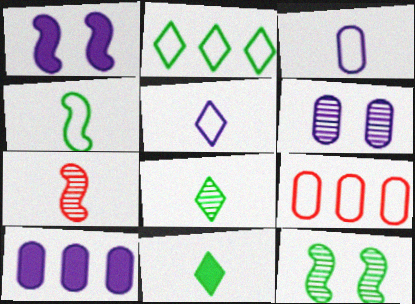[[1, 8, 9], 
[3, 6, 10], 
[3, 7, 11]]